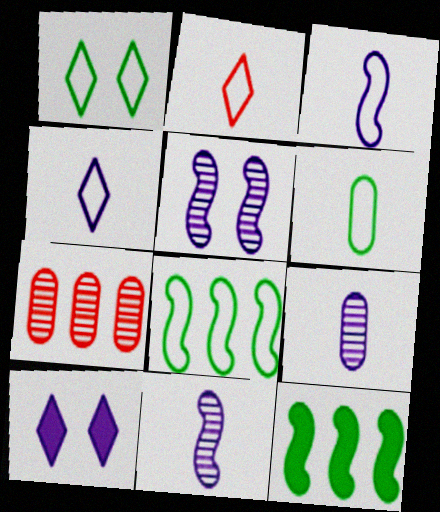[[1, 6, 8], 
[2, 3, 6]]